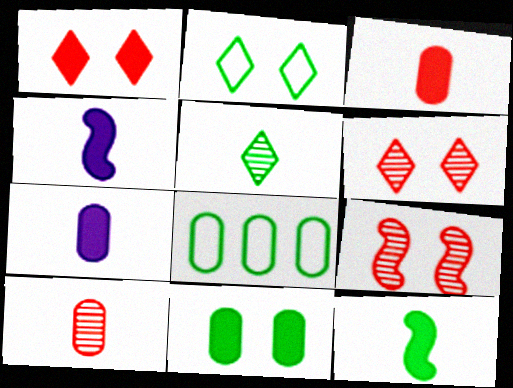[[4, 6, 8]]